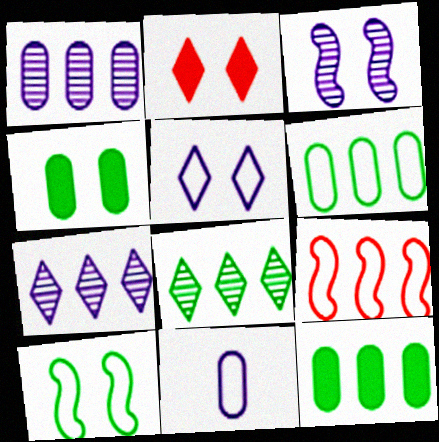[[7, 9, 12]]